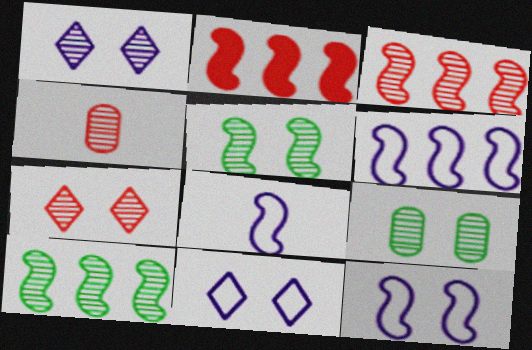[[1, 4, 10], 
[2, 5, 8], 
[2, 6, 10], 
[3, 4, 7], 
[6, 8, 12]]